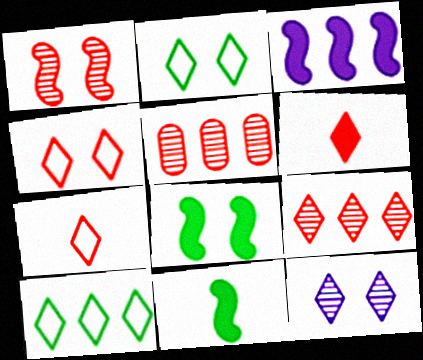[[3, 5, 10], 
[4, 6, 9], 
[6, 10, 12]]